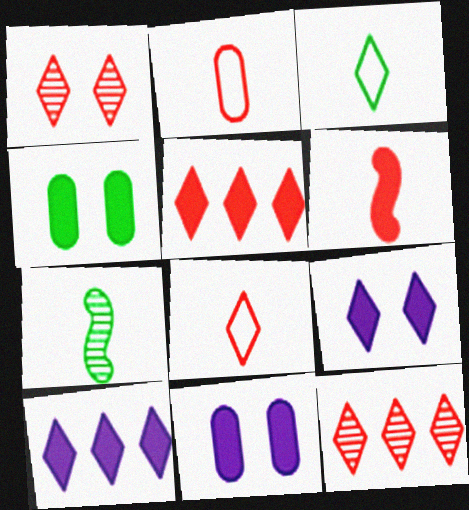[[1, 3, 10], 
[1, 5, 8], 
[3, 9, 12], 
[4, 6, 10]]